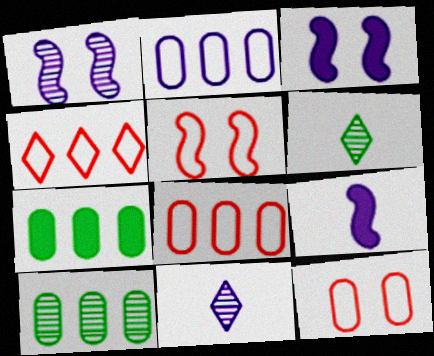[[2, 3, 11], 
[3, 6, 8], 
[5, 7, 11]]